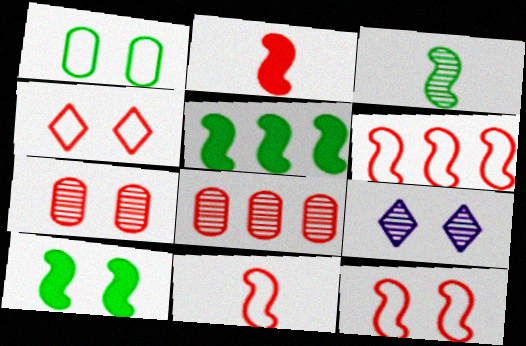[[2, 4, 8], 
[3, 8, 9], 
[6, 11, 12]]